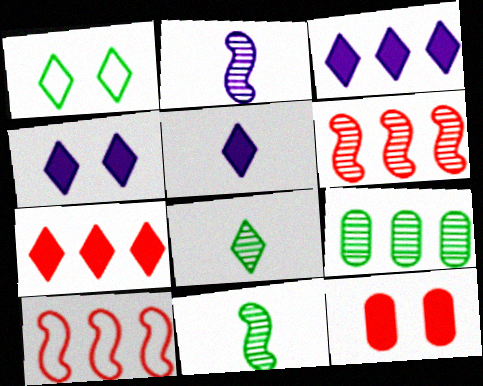[[3, 4, 5], 
[3, 9, 10]]